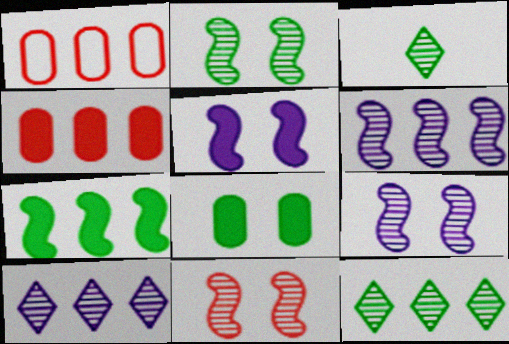[[1, 3, 5], 
[1, 7, 10], 
[2, 9, 11]]